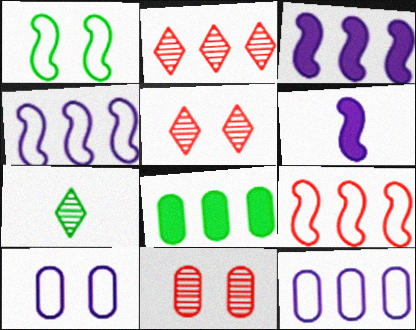[[1, 7, 8], 
[2, 4, 8]]